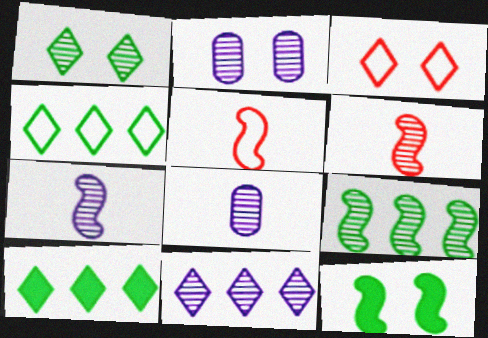[[2, 3, 12], 
[2, 5, 10], 
[2, 7, 11]]